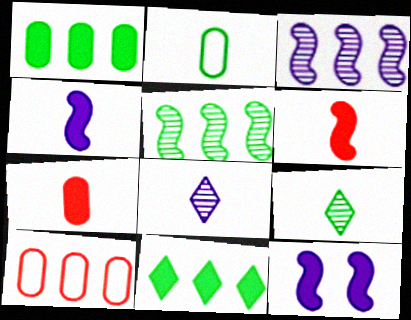[[2, 6, 8], 
[3, 10, 11], 
[7, 11, 12], 
[9, 10, 12]]